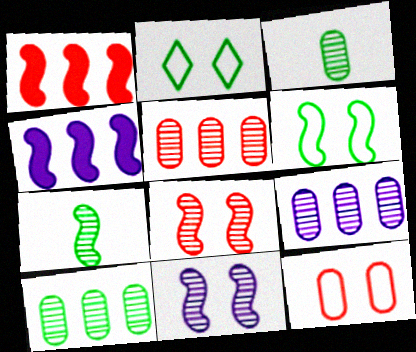[[5, 9, 10]]